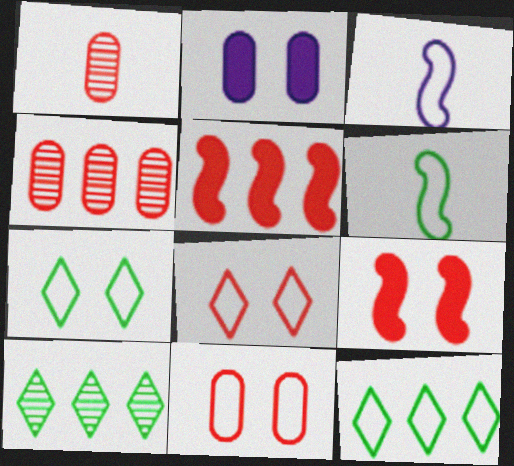[[1, 5, 8], 
[3, 11, 12]]